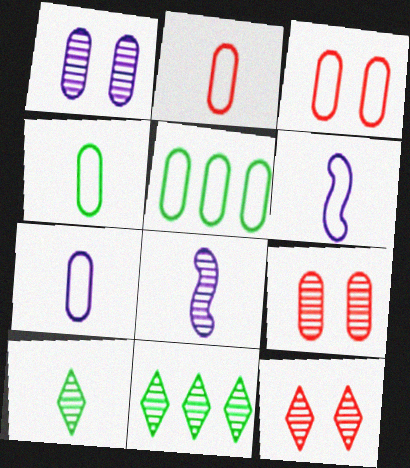[[2, 4, 7], 
[3, 5, 7], 
[8, 9, 11]]